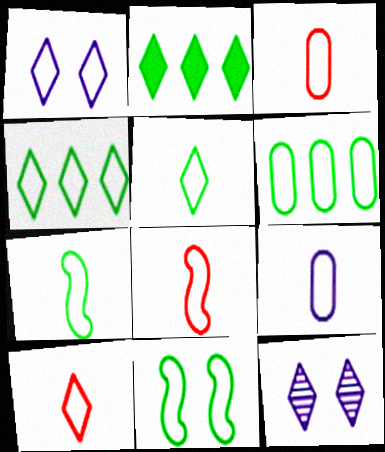[[1, 4, 10], 
[1, 6, 8], 
[2, 10, 12], 
[3, 8, 10], 
[5, 6, 11], 
[5, 8, 9], 
[7, 9, 10]]